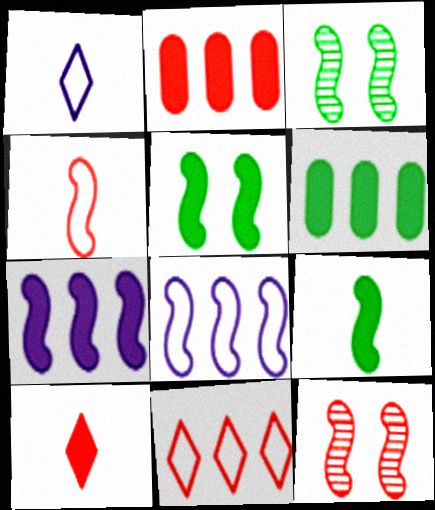[[1, 2, 3], 
[1, 6, 12], 
[3, 4, 7], 
[8, 9, 12]]